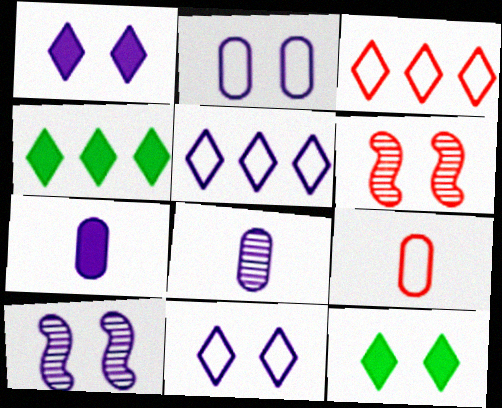[[1, 2, 10], 
[2, 6, 12], 
[4, 9, 10], 
[5, 7, 10]]